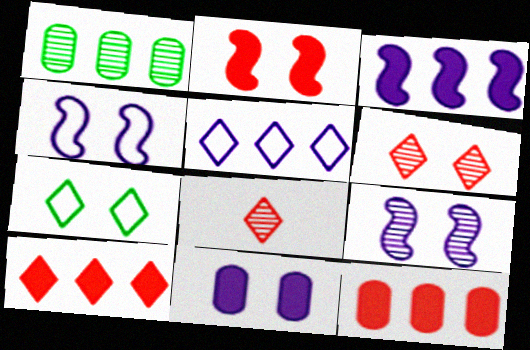[[1, 8, 9]]